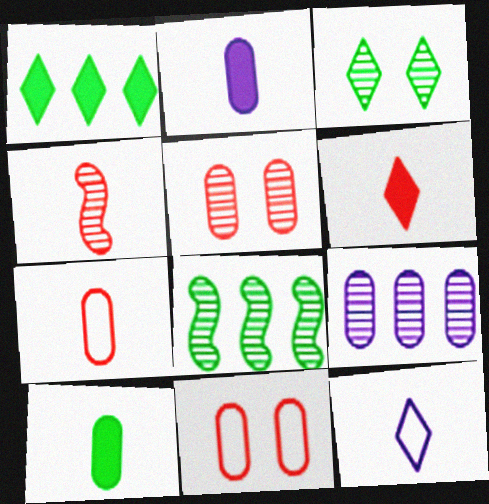[[3, 4, 9], 
[4, 6, 7], 
[4, 10, 12], 
[9, 10, 11]]